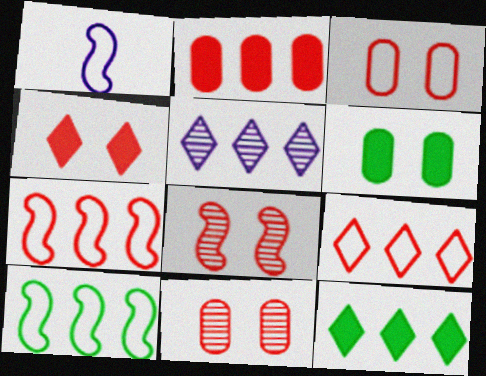[[1, 11, 12], 
[2, 5, 10], 
[3, 4, 8], 
[5, 9, 12]]